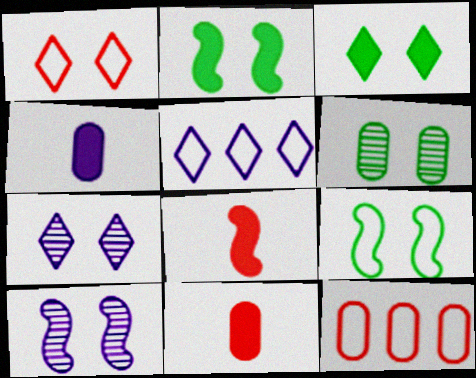[[1, 3, 7], 
[3, 6, 9], 
[4, 5, 10], 
[4, 6, 12], 
[5, 6, 8]]